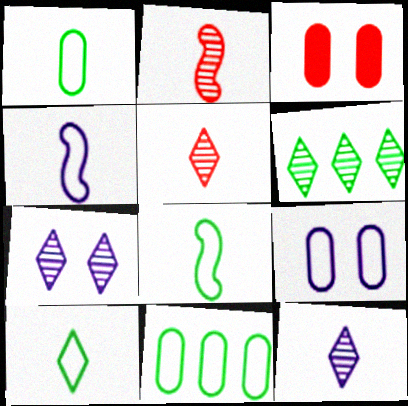[[1, 8, 10], 
[3, 4, 6], 
[5, 6, 7]]